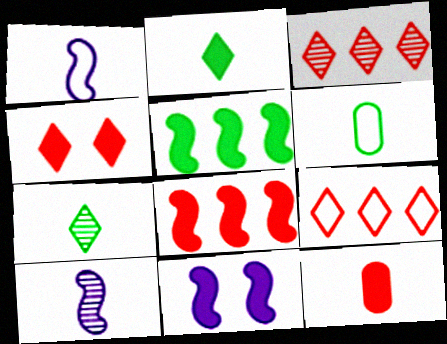[[1, 7, 12], 
[3, 6, 11], 
[4, 8, 12]]